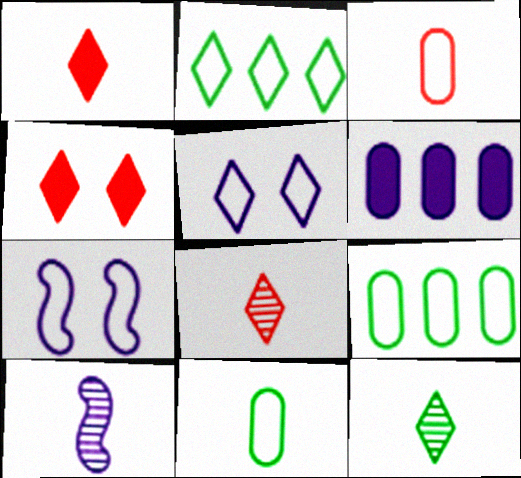[[1, 10, 11], 
[2, 3, 7], 
[4, 9, 10], 
[5, 6, 10]]